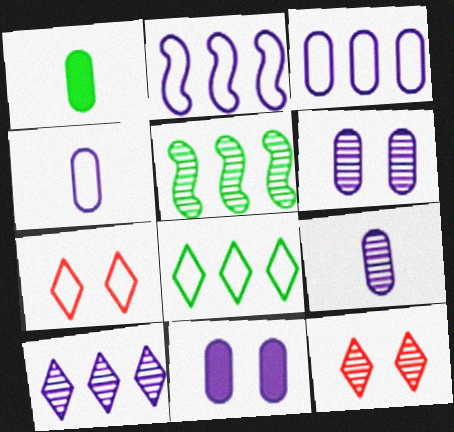[[1, 2, 12], 
[3, 9, 11], 
[5, 9, 12]]